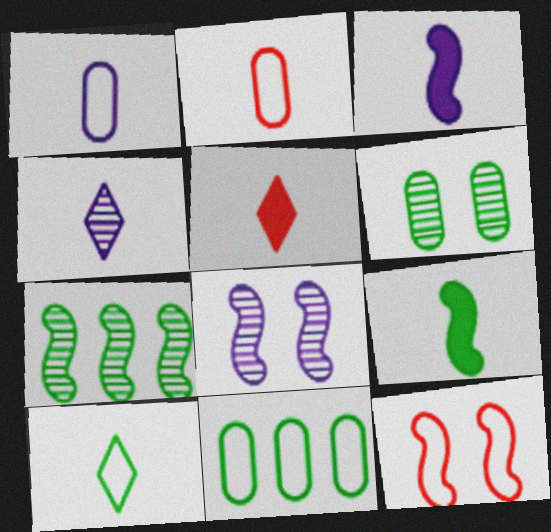[[1, 3, 4], 
[2, 4, 9], 
[3, 7, 12], 
[4, 5, 10], 
[5, 8, 11]]